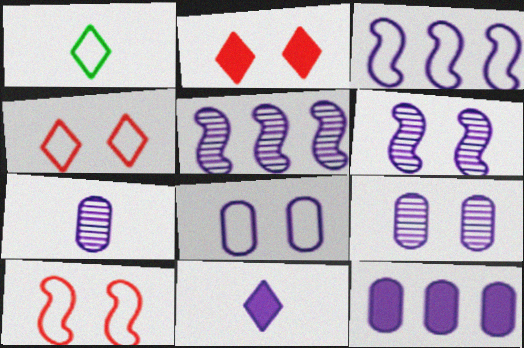[[3, 9, 11], 
[5, 8, 11], 
[7, 8, 12]]